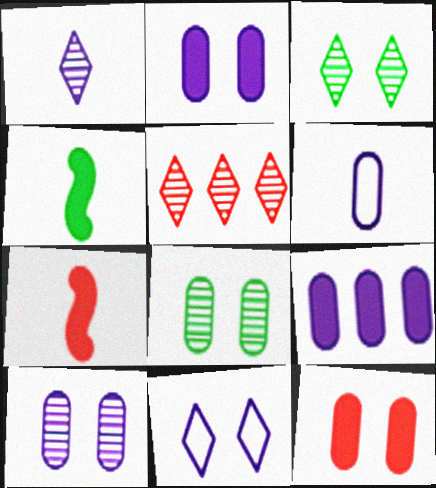[[1, 3, 5], 
[6, 9, 10]]